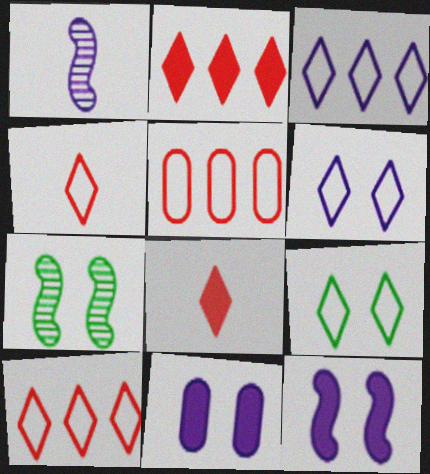[[1, 3, 11], 
[3, 4, 9]]